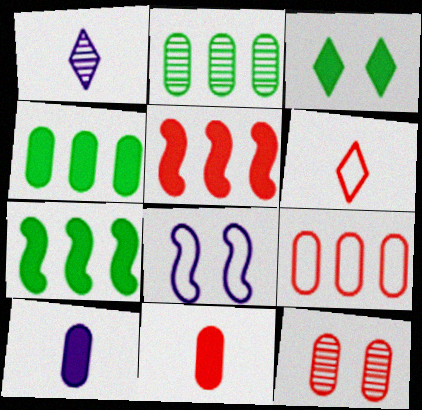[[3, 5, 10], 
[3, 8, 12], 
[5, 6, 12], 
[9, 11, 12]]